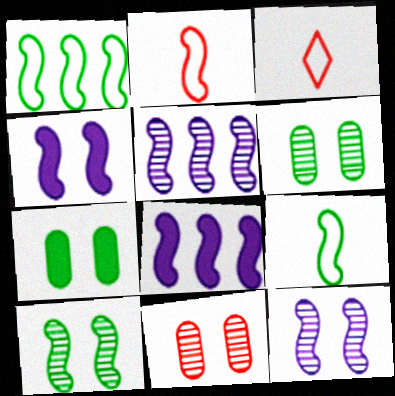[[2, 8, 10], 
[3, 5, 7], 
[3, 6, 8]]